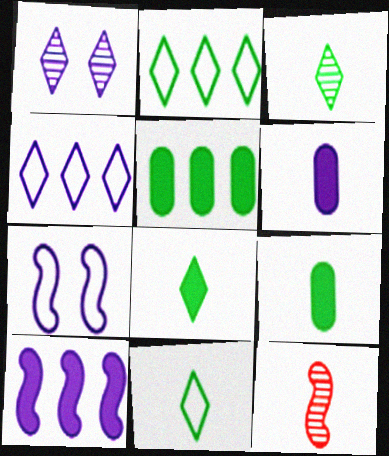[[3, 8, 11], 
[6, 11, 12]]